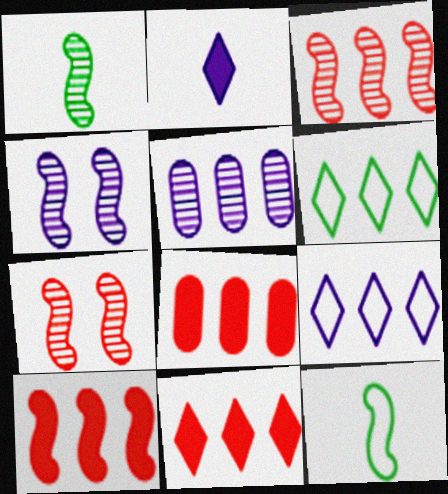[[1, 3, 4], 
[4, 10, 12], 
[5, 6, 10], 
[8, 10, 11]]